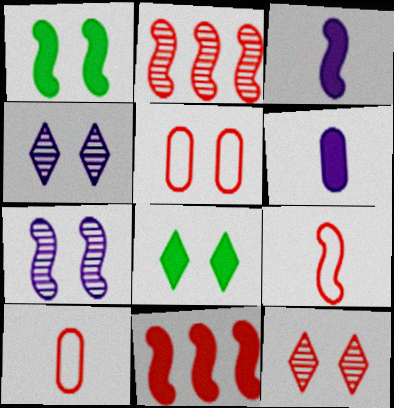[[1, 3, 11], 
[1, 4, 5], 
[5, 7, 8], 
[6, 8, 11], 
[10, 11, 12]]